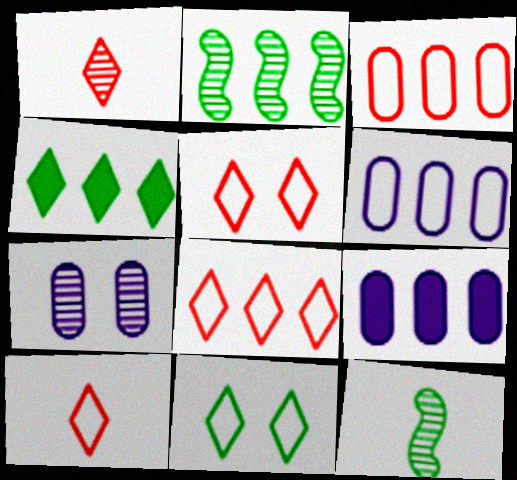[[1, 2, 7], 
[2, 8, 9], 
[5, 8, 10], 
[5, 9, 12]]